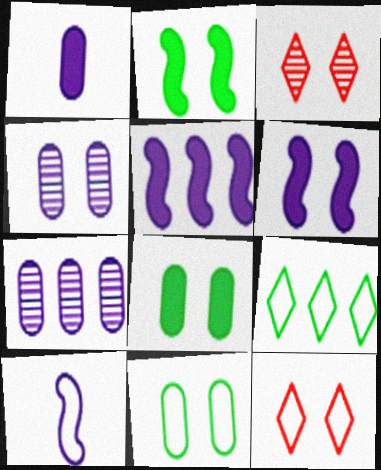[[2, 4, 12], 
[3, 6, 11]]